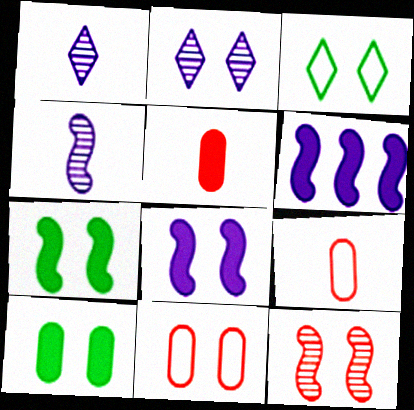[[2, 7, 11]]